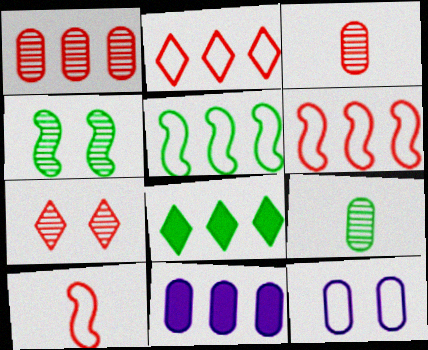[]